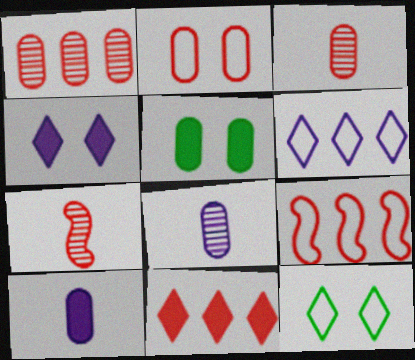[[1, 9, 11], 
[2, 7, 11], 
[5, 6, 7]]